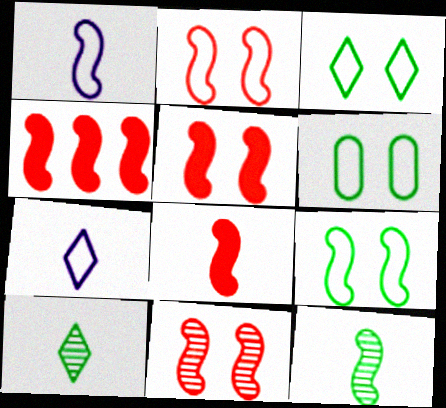[[1, 8, 12], 
[2, 5, 11], 
[3, 6, 9], 
[4, 5, 8]]